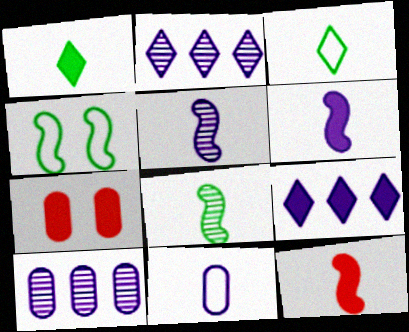[]